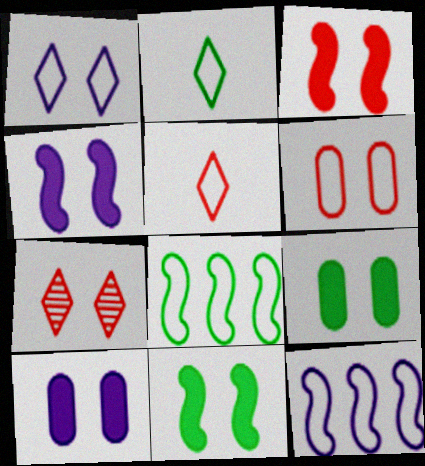[[2, 6, 12], 
[3, 4, 11], 
[3, 6, 7]]